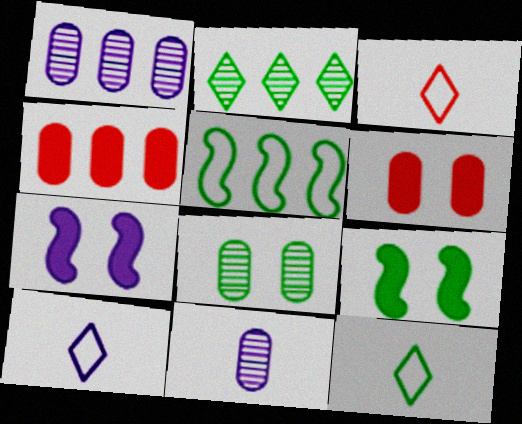[[1, 3, 9], 
[1, 7, 10], 
[3, 10, 12]]